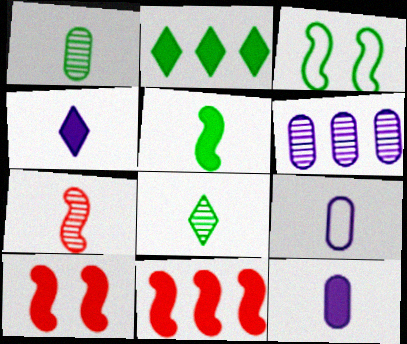[[1, 2, 3], 
[2, 10, 12]]